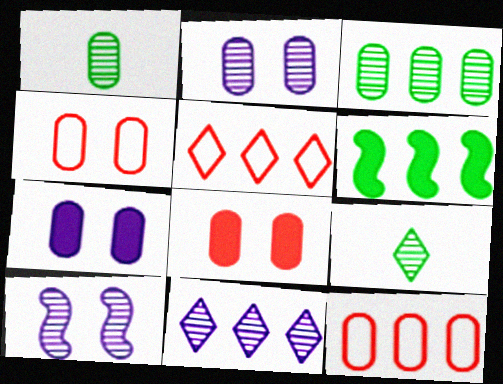[[1, 7, 12], 
[6, 11, 12]]